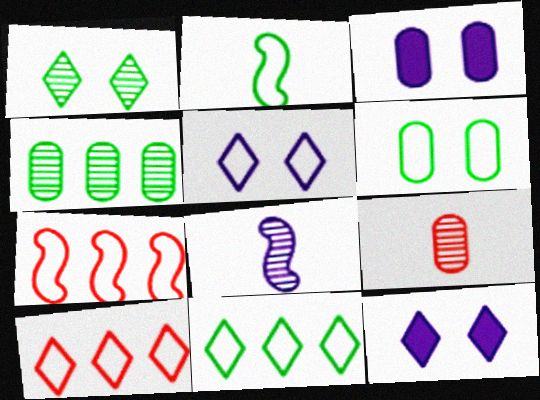[[2, 6, 11]]